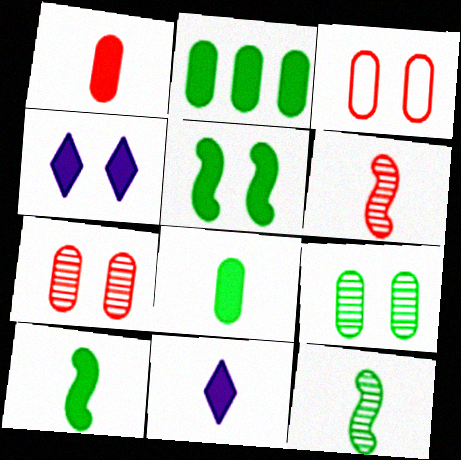[[1, 10, 11]]